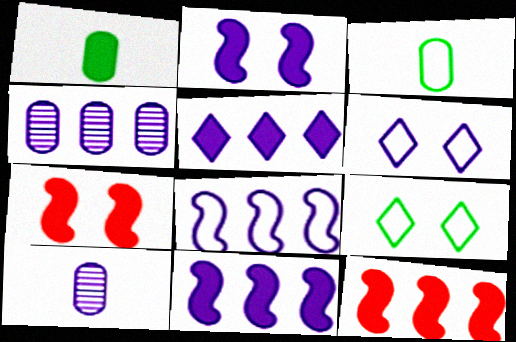[[1, 5, 7], 
[4, 5, 8], 
[6, 10, 11], 
[9, 10, 12]]